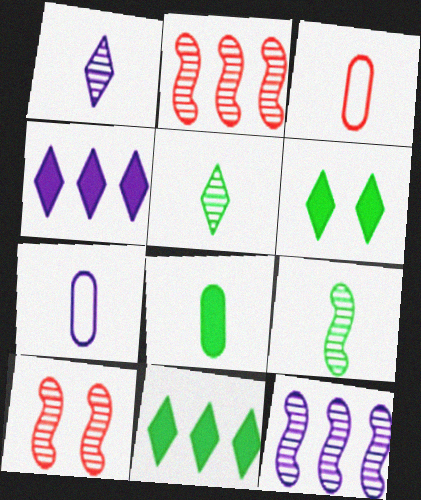[[2, 6, 7], 
[3, 6, 12], 
[7, 10, 11], 
[9, 10, 12]]